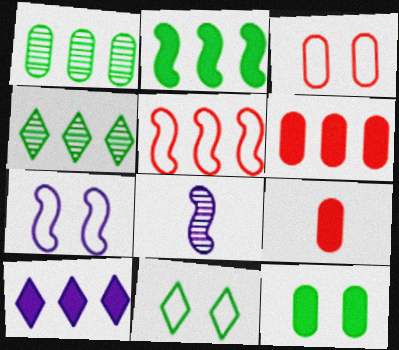[[1, 5, 10], 
[2, 6, 10], 
[3, 7, 11], 
[4, 7, 9], 
[6, 8, 11]]